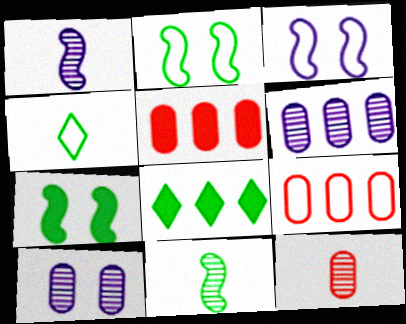[[3, 4, 9], 
[3, 8, 12]]